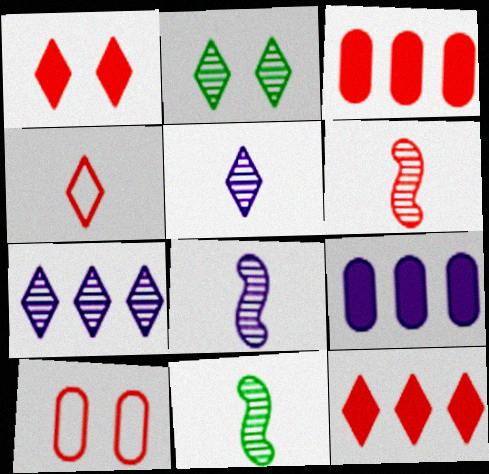[[6, 8, 11], 
[6, 10, 12]]